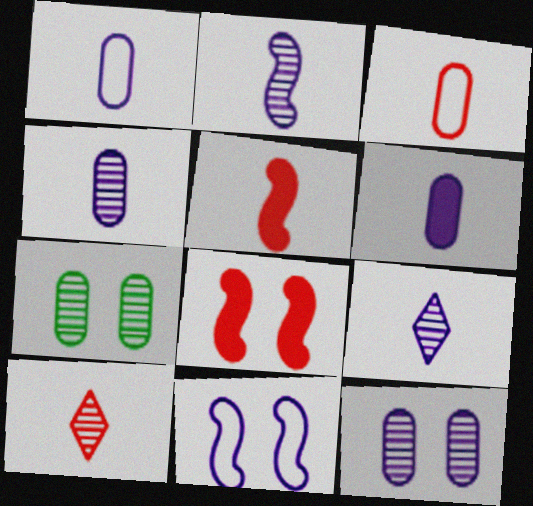[[1, 4, 6], 
[2, 4, 9], 
[3, 5, 10]]